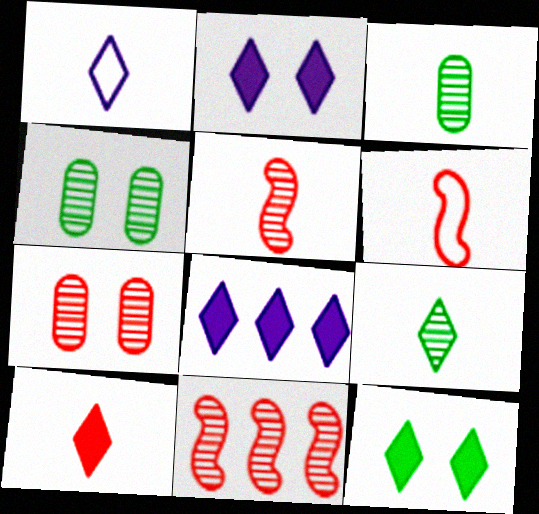[[1, 9, 10], 
[4, 6, 8], 
[8, 10, 12]]